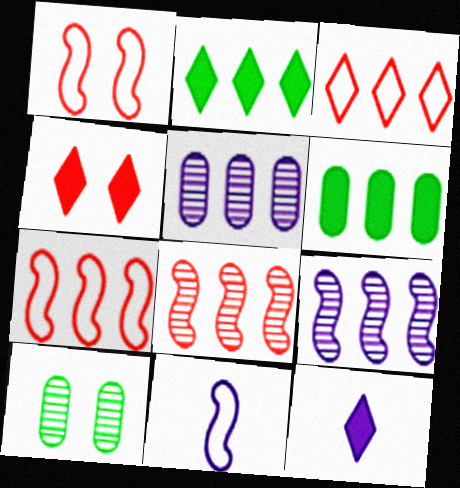[[2, 4, 12], 
[2, 5, 7], 
[3, 6, 9], 
[7, 10, 12]]